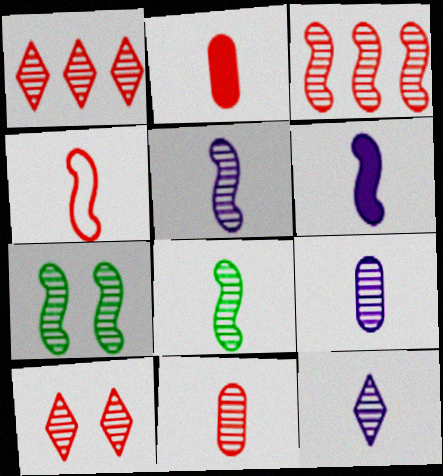[[1, 7, 9], 
[3, 5, 7], 
[3, 10, 11], 
[4, 6, 8], 
[5, 9, 12], 
[8, 11, 12]]